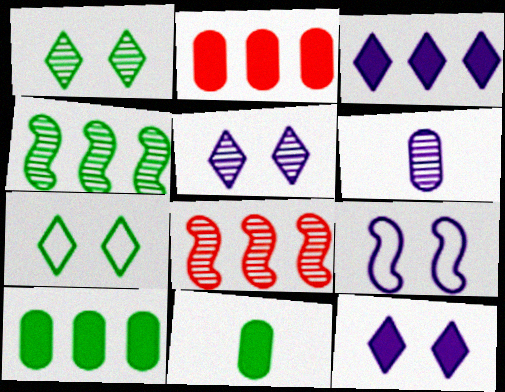[[1, 6, 8], 
[3, 6, 9], 
[4, 7, 11]]